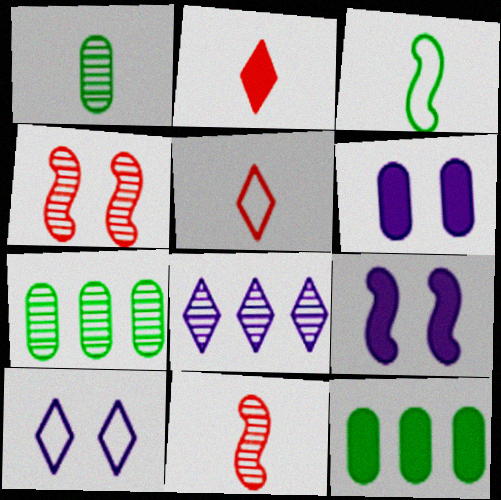[[1, 4, 8], 
[2, 9, 12], 
[5, 7, 9], 
[10, 11, 12]]